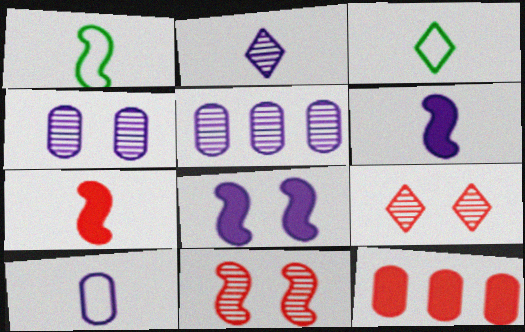[[2, 6, 10]]